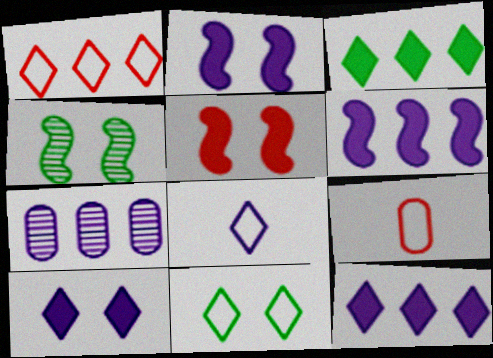[[1, 8, 11], 
[2, 7, 8], 
[4, 9, 12]]